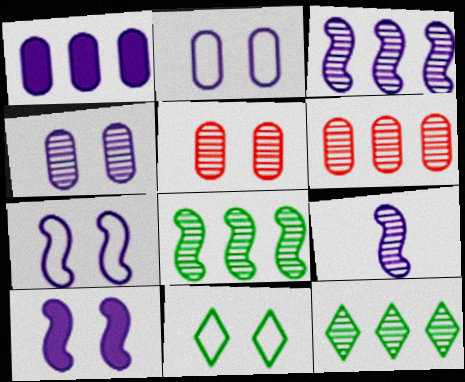[[3, 6, 12], 
[5, 9, 12], 
[5, 10, 11]]